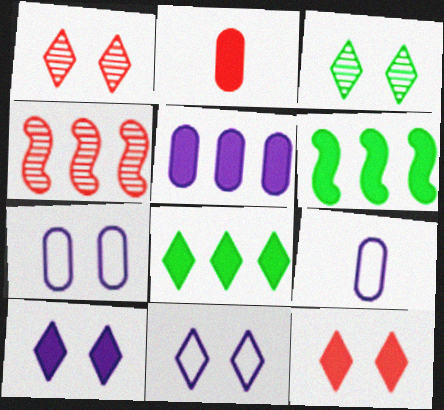[[1, 6, 9], 
[2, 6, 10], 
[3, 11, 12]]